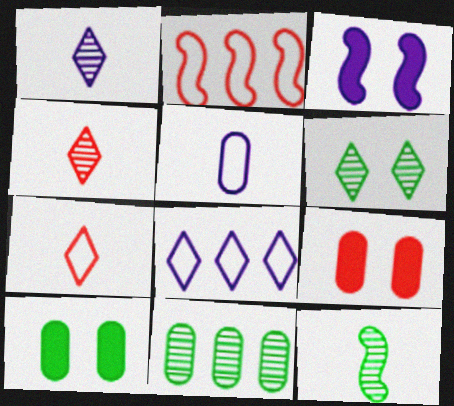[[1, 2, 10], 
[2, 3, 12], 
[2, 4, 9], 
[3, 7, 11], 
[5, 9, 11], 
[6, 11, 12], 
[8, 9, 12]]